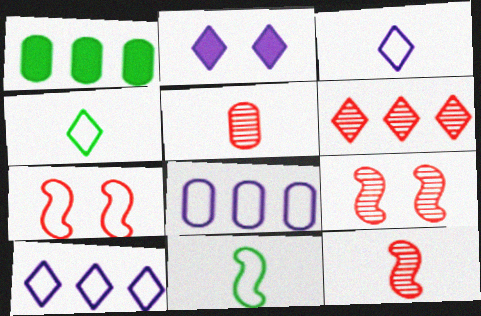[[1, 3, 9], 
[2, 4, 6], 
[4, 7, 8], 
[5, 6, 9]]